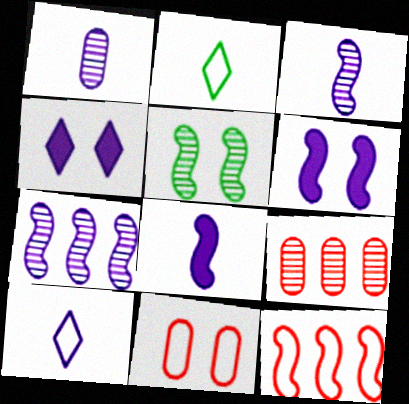[[1, 8, 10], 
[2, 6, 9], 
[4, 5, 11], 
[5, 8, 12]]